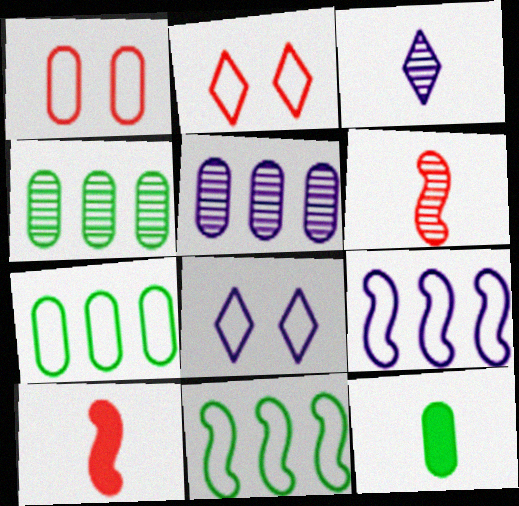[[1, 5, 12], 
[4, 8, 10]]